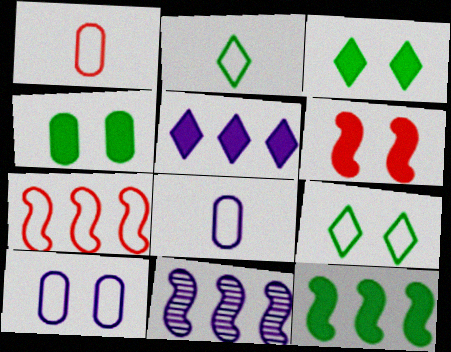[[1, 3, 11], 
[2, 7, 10], 
[7, 8, 9], 
[7, 11, 12]]